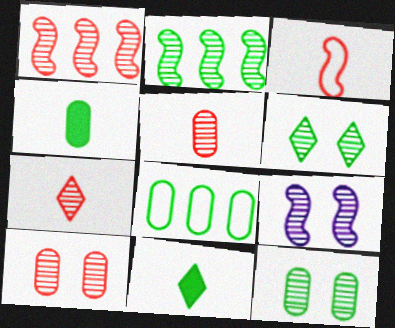[[1, 7, 10], 
[4, 8, 12], 
[6, 9, 10]]